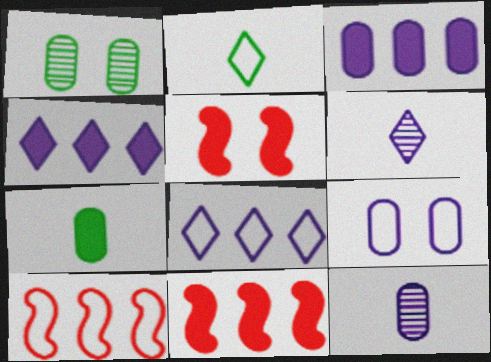[[2, 9, 10], 
[3, 9, 12], 
[4, 5, 7]]